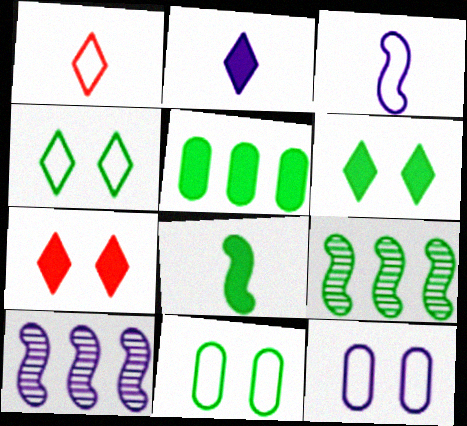[[2, 10, 12], 
[5, 6, 8]]